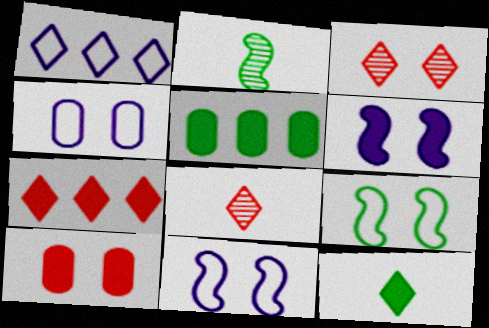[[1, 2, 10], 
[1, 3, 12], 
[2, 4, 7], 
[5, 8, 11]]